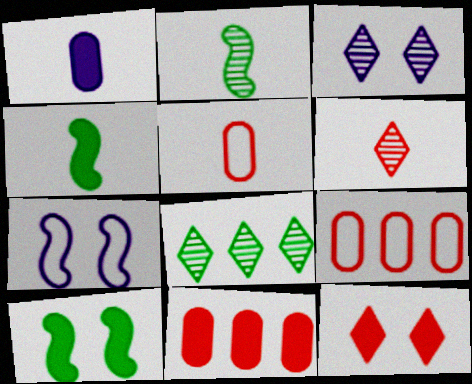[[3, 4, 9], 
[3, 6, 8]]